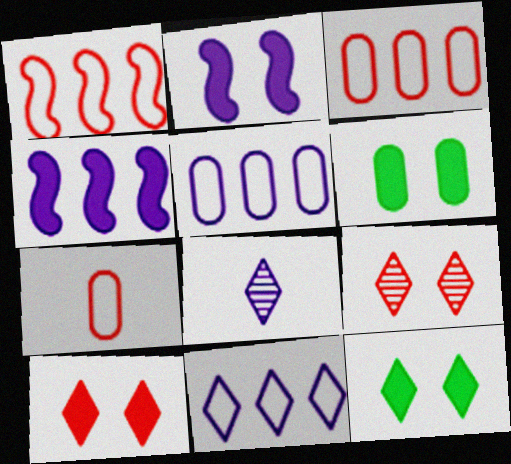[[1, 6, 8], 
[2, 5, 8], 
[2, 6, 10]]